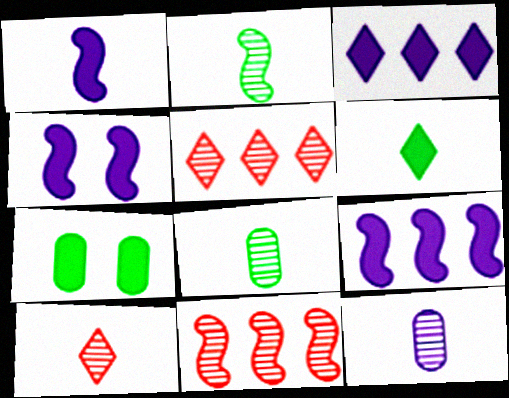[[1, 4, 9], 
[2, 10, 12]]